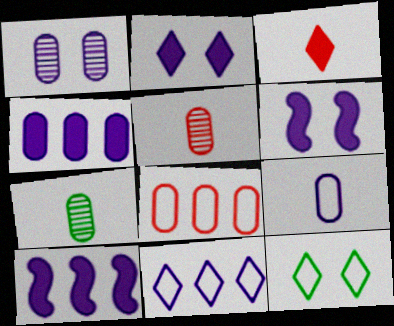[[1, 4, 9], 
[5, 10, 12]]